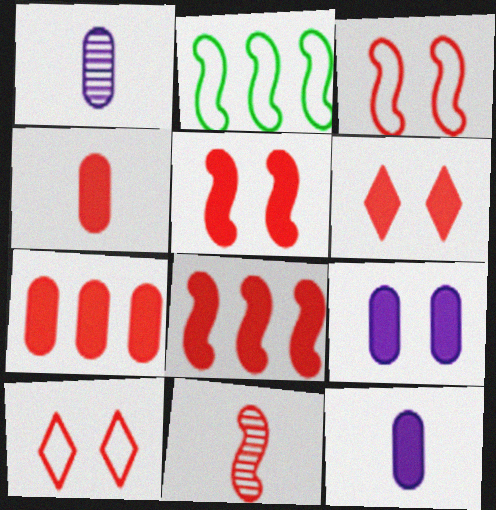[[1, 2, 6], 
[3, 8, 11], 
[4, 6, 8], 
[7, 10, 11]]